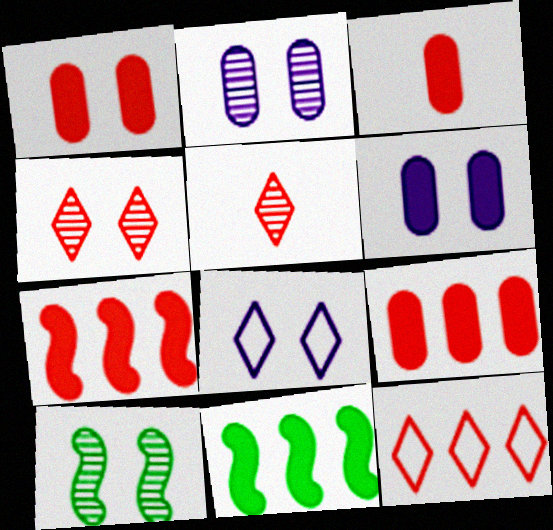[[1, 3, 9], 
[1, 8, 10], 
[2, 4, 10]]